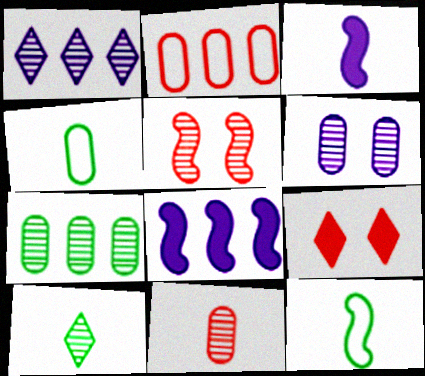[[5, 8, 12], 
[6, 7, 11]]